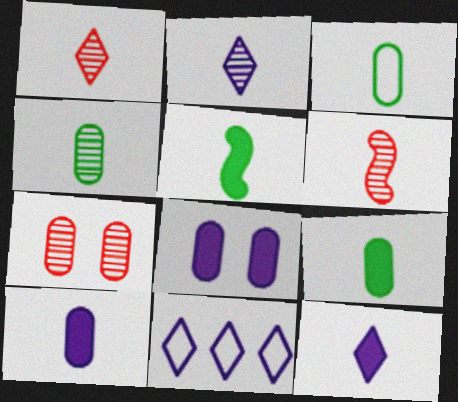[[2, 4, 6], 
[3, 4, 9], 
[3, 6, 12], 
[5, 7, 11]]